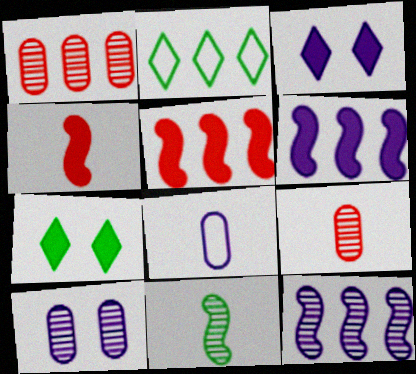[[1, 2, 6], 
[2, 4, 10], 
[3, 8, 12]]